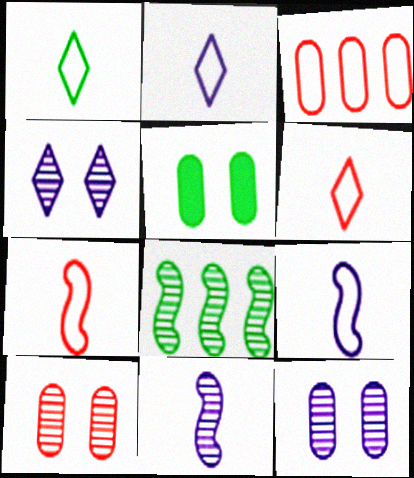[[1, 2, 6], 
[1, 5, 8]]